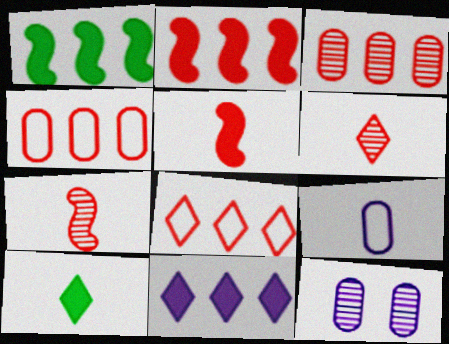[[2, 3, 8], 
[7, 9, 10]]